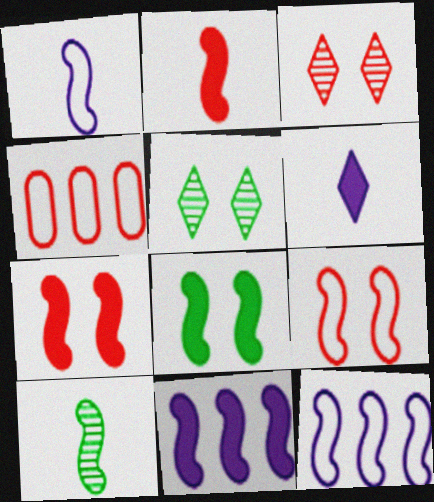[[1, 2, 10], 
[2, 3, 4], 
[2, 8, 11], 
[7, 10, 12], 
[9, 10, 11]]